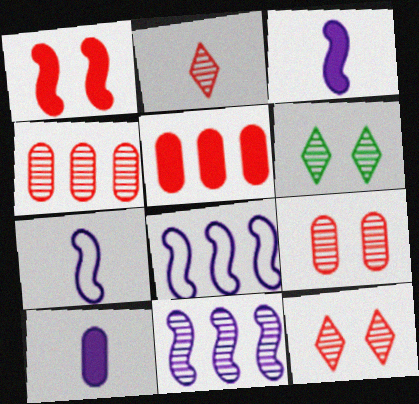[[5, 6, 7]]